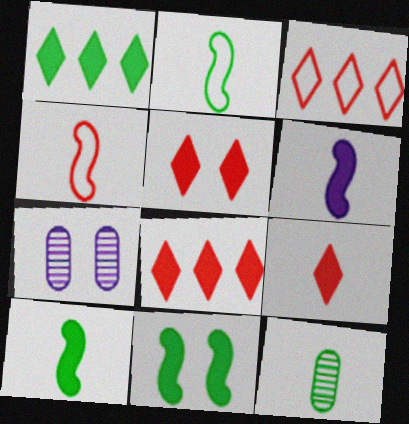[[1, 4, 7], 
[2, 7, 8], 
[3, 7, 10], 
[5, 8, 9]]